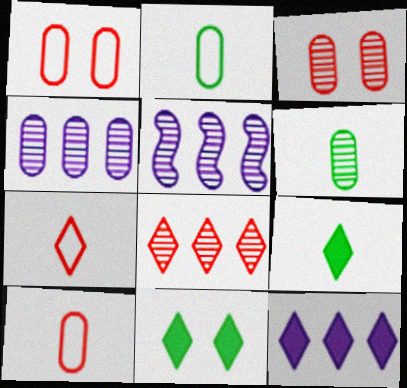[[1, 5, 9], 
[3, 4, 6], 
[5, 10, 11]]